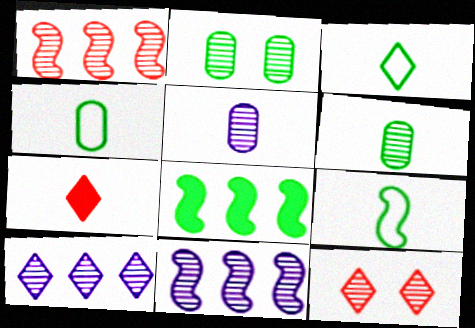[[2, 3, 8], 
[3, 4, 9], 
[5, 7, 9], 
[6, 11, 12]]